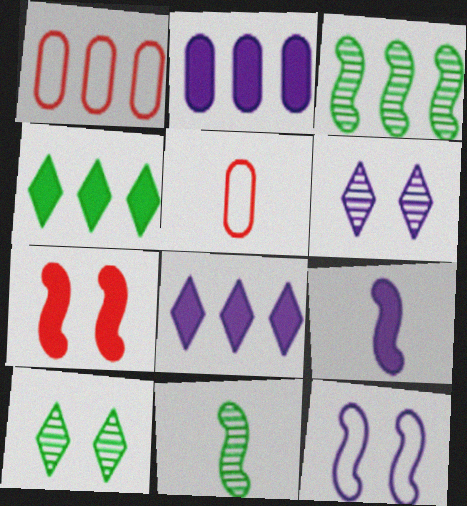[[1, 3, 8], 
[1, 9, 10]]